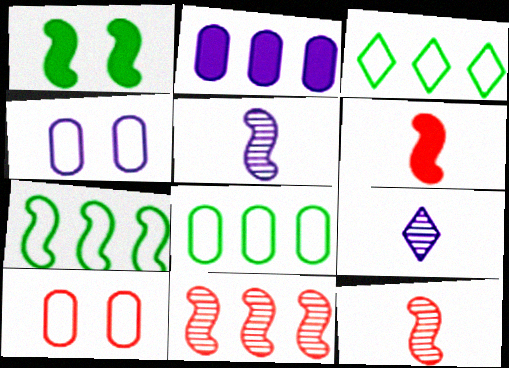[[2, 3, 11], 
[3, 7, 8]]